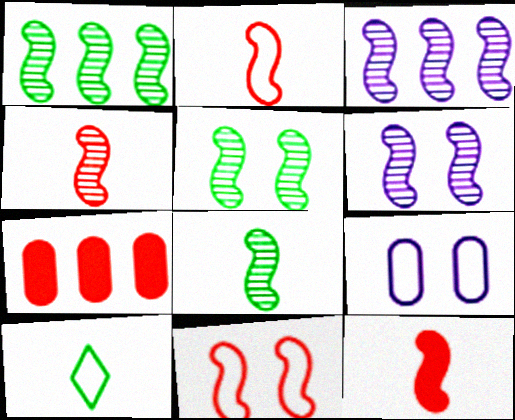[[1, 4, 6], 
[1, 5, 8], 
[2, 4, 12], 
[3, 4, 5], 
[6, 7, 10]]